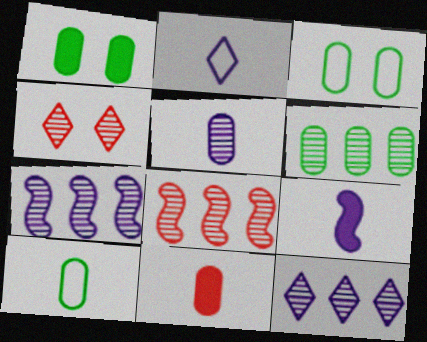[[1, 2, 8], 
[1, 6, 10], 
[2, 5, 9], 
[5, 10, 11], 
[6, 8, 12]]